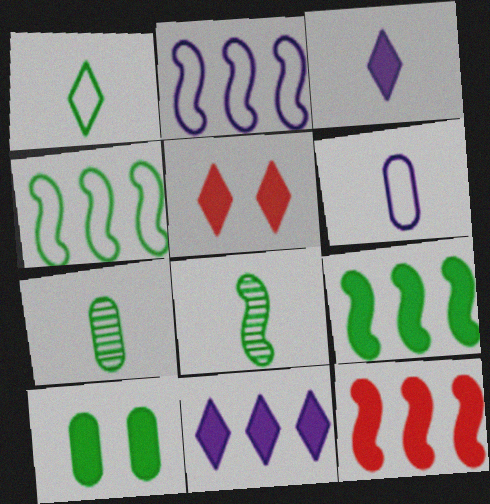[[2, 5, 7], 
[3, 10, 12]]